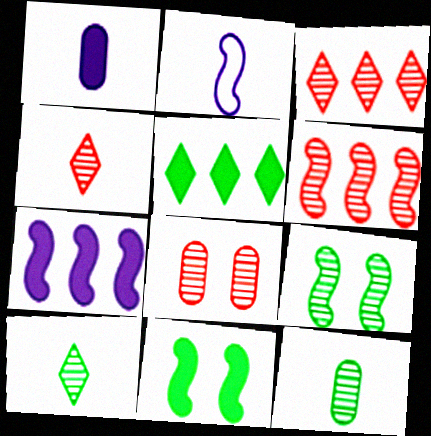[[2, 5, 8], 
[2, 6, 11], 
[4, 6, 8]]